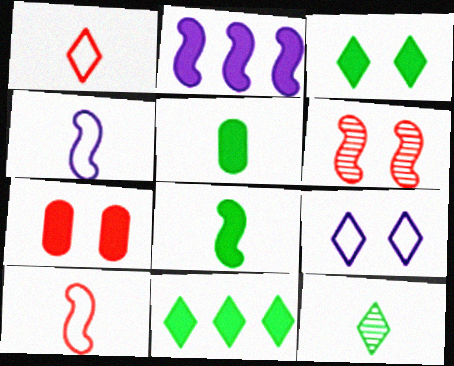[]